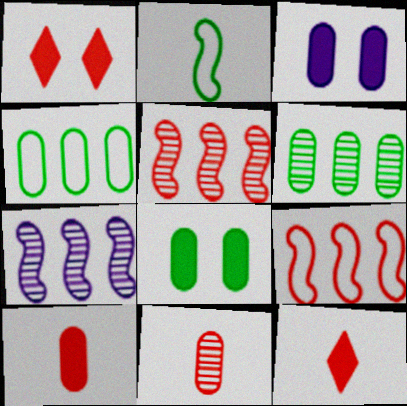[[1, 9, 11], 
[3, 4, 11]]